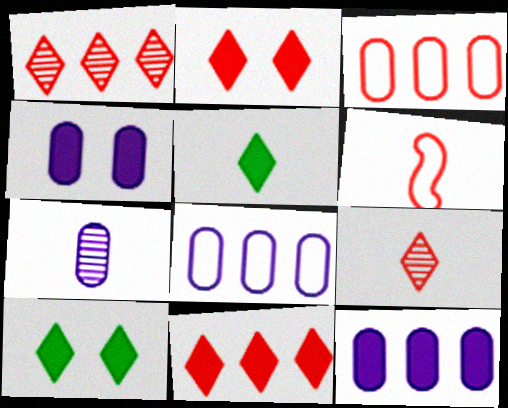[[4, 7, 8], 
[5, 6, 7]]